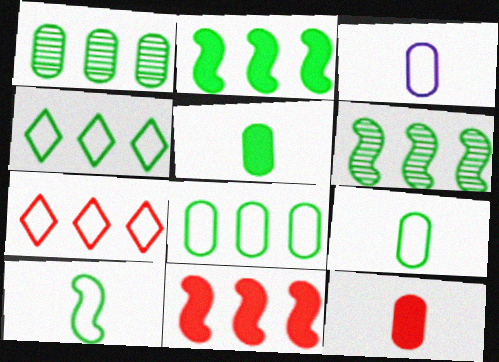[[1, 2, 4]]